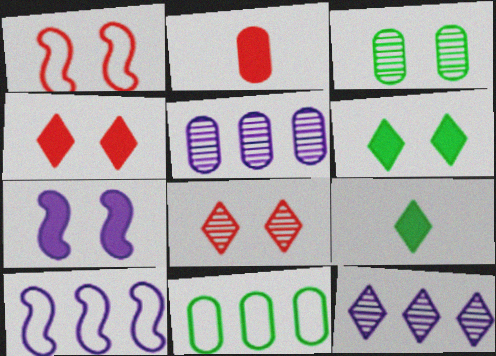[[1, 5, 9]]